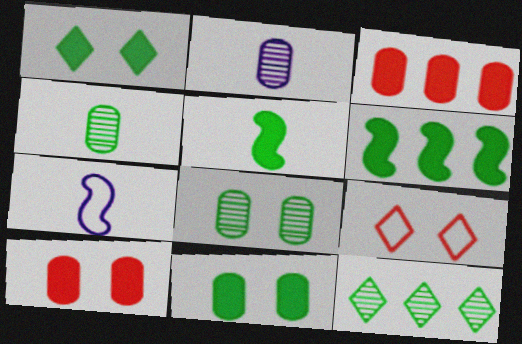[[2, 6, 9], 
[7, 10, 12]]